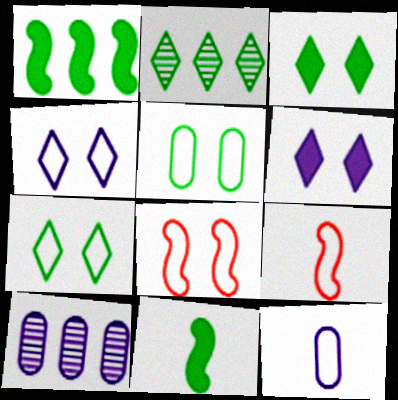[[2, 5, 11], 
[3, 9, 10], 
[4, 5, 8]]